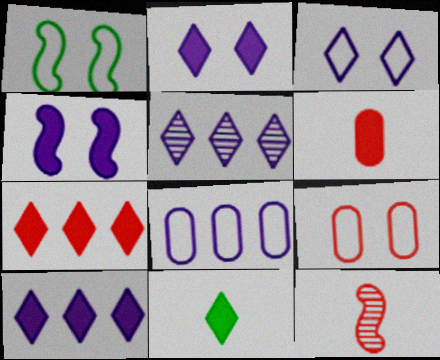[[1, 3, 9], 
[1, 5, 6], 
[2, 7, 11], 
[7, 9, 12]]